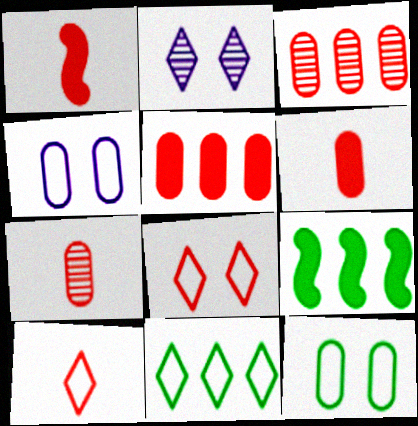[[1, 3, 8], 
[1, 7, 10]]